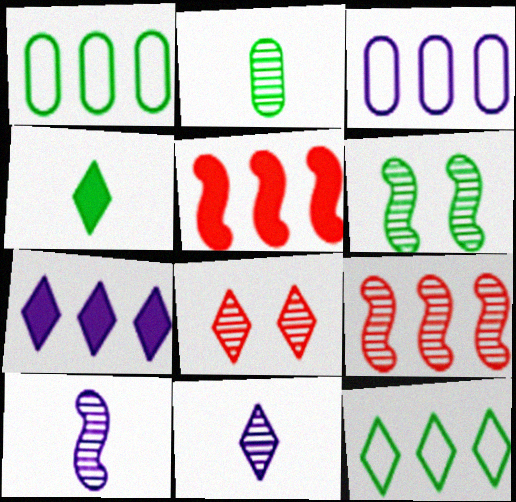[[1, 4, 6], 
[1, 7, 9], 
[6, 9, 10]]